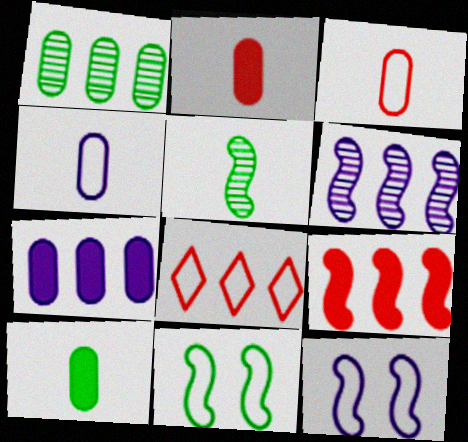[[4, 8, 11], 
[5, 9, 12]]